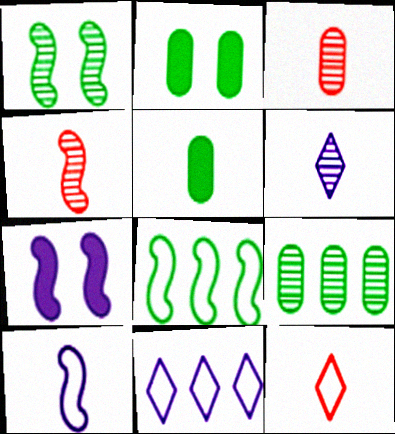[[2, 4, 11], 
[4, 7, 8], 
[7, 9, 12]]